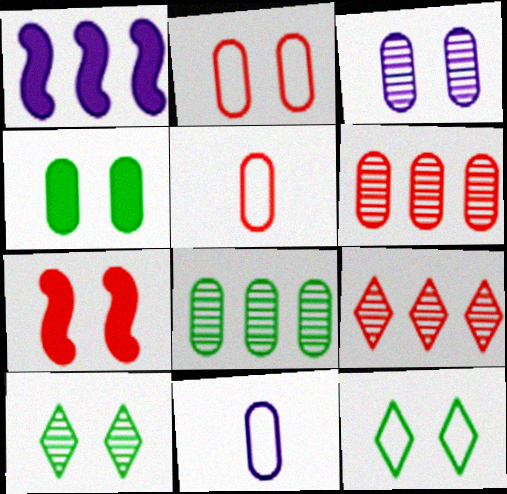[[1, 5, 10], 
[2, 3, 4], 
[3, 7, 12], 
[4, 6, 11], 
[5, 7, 9]]